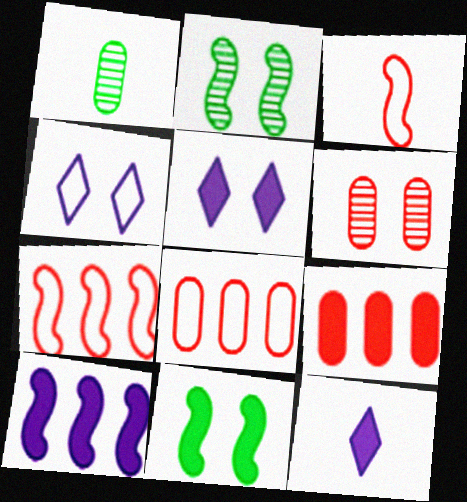[[1, 3, 12], 
[1, 5, 7], 
[2, 3, 10], 
[2, 8, 12], 
[4, 6, 11], 
[9, 11, 12]]